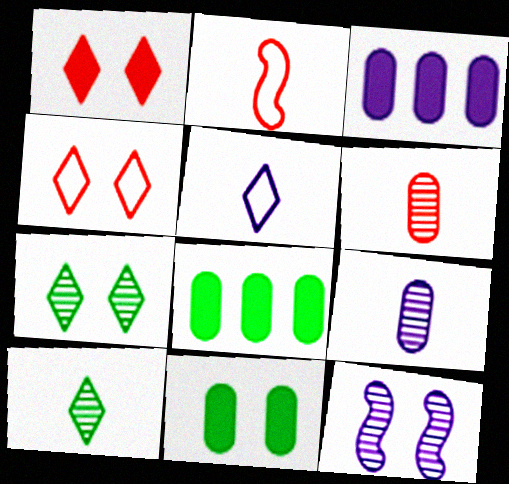[[2, 3, 7], 
[3, 5, 12], 
[4, 11, 12]]